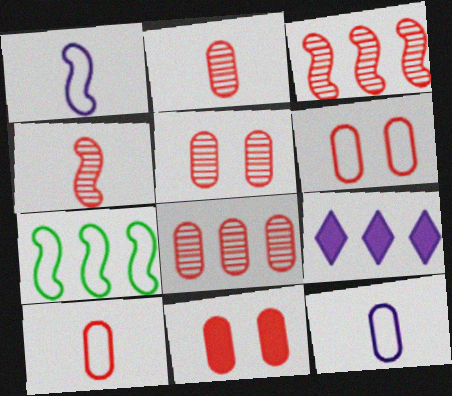[[2, 5, 8], 
[5, 6, 11], 
[7, 8, 9], 
[8, 10, 11]]